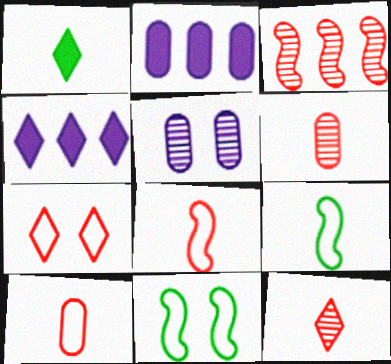[[2, 11, 12], 
[4, 6, 11]]